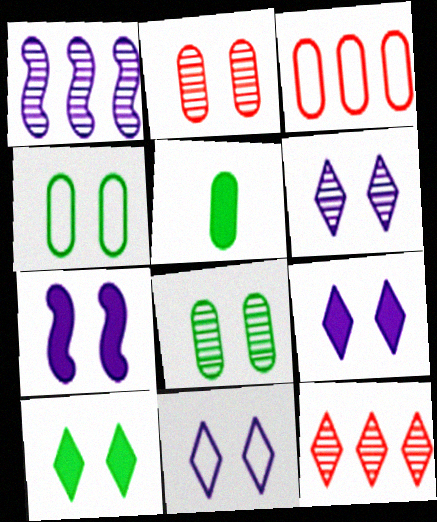[[6, 9, 11]]